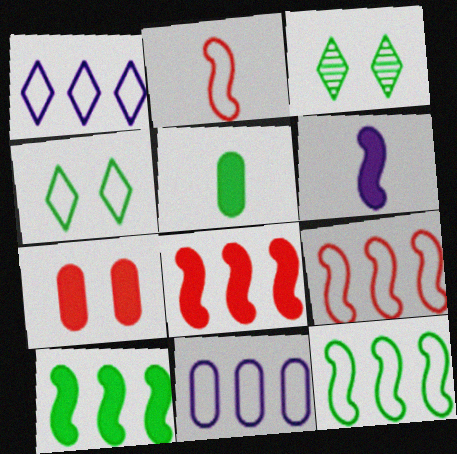[[2, 4, 11], 
[3, 5, 12]]